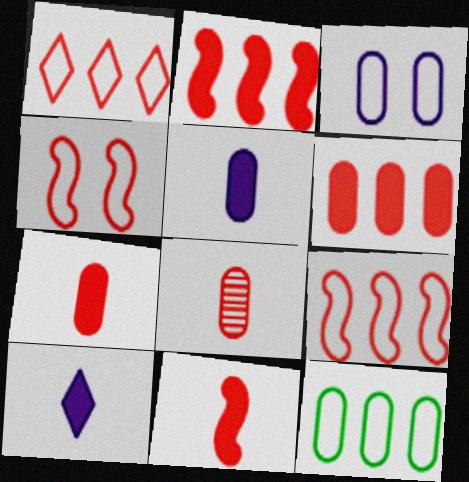[]